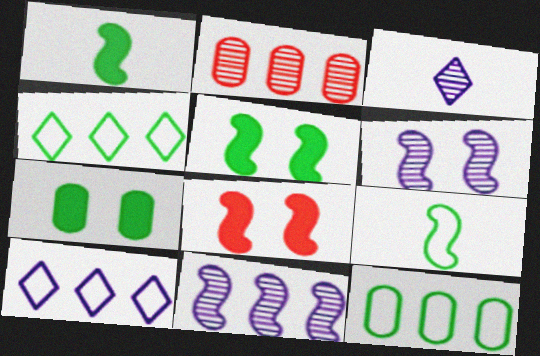[[3, 8, 12], 
[8, 9, 11]]